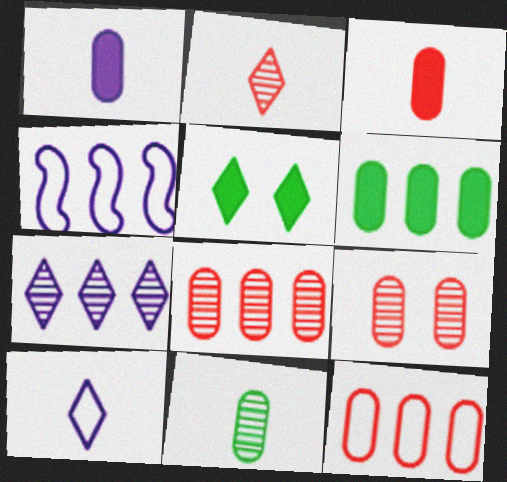[[3, 9, 12]]